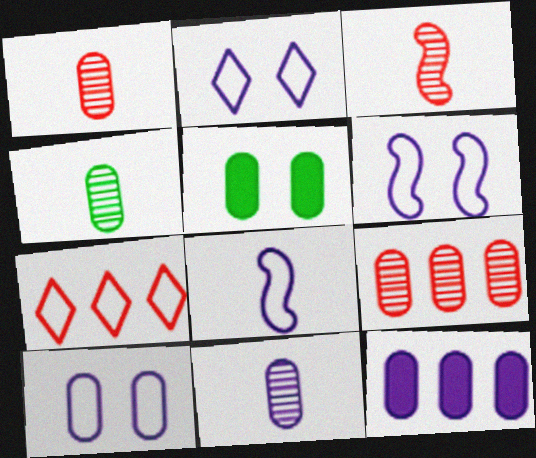[[1, 4, 11], 
[2, 6, 10], 
[10, 11, 12]]